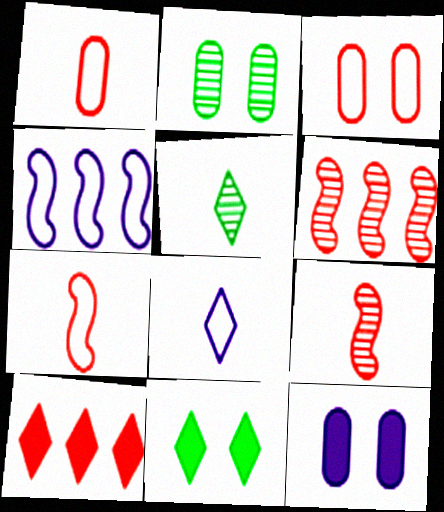[[2, 3, 12], 
[3, 9, 10]]